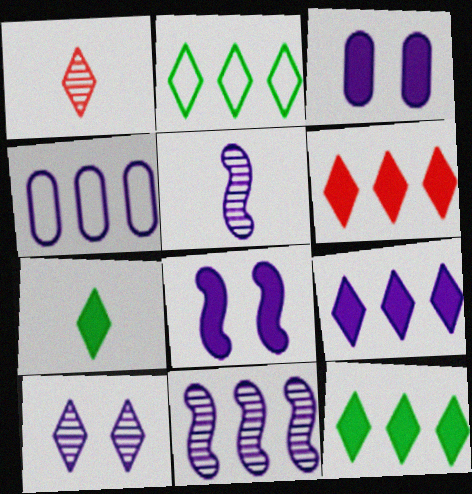[[4, 9, 11], 
[6, 9, 12]]